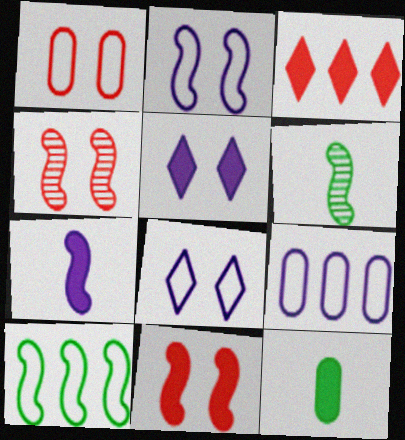[[4, 7, 10]]